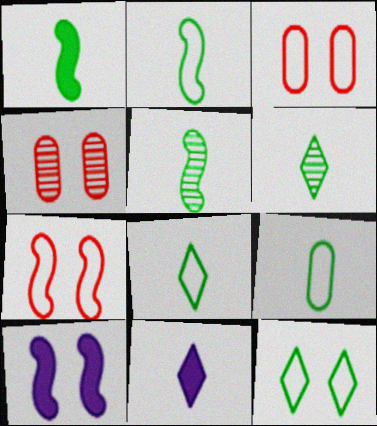[[1, 2, 5], 
[1, 6, 9], 
[2, 8, 9], 
[4, 10, 12]]